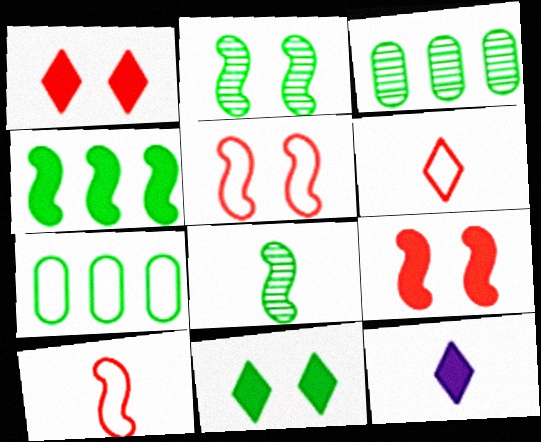[[3, 5, 12], 
[7, 8, 11]]